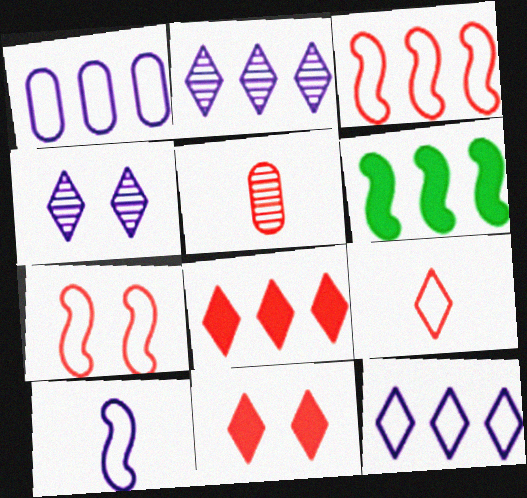[[3, 5, 11], 
[5, 7, 8]]